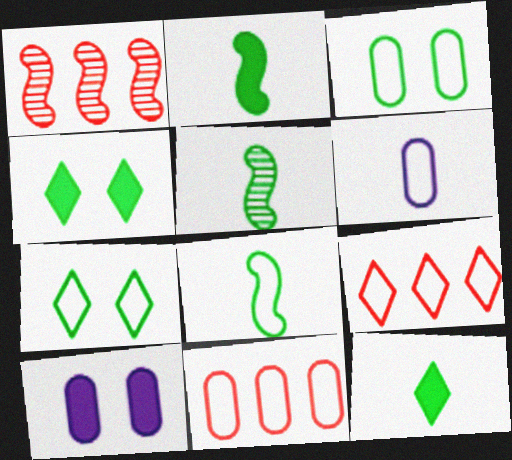[[1, 4, 6], 
[2, 5, 8], 
[3, 6, 11], 
[5, 9, 10]]